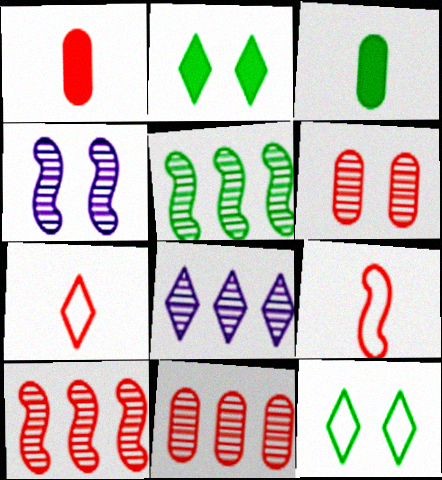[[2, 7, 8], 
[3, 5, 12], 
[5, 8, 11]]